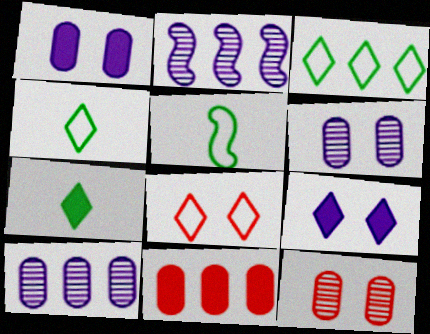[[2, 3, 11]]